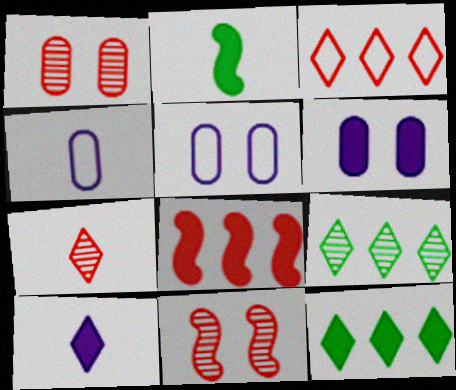[[2, 4, 7], 
[4, 11, 12]]